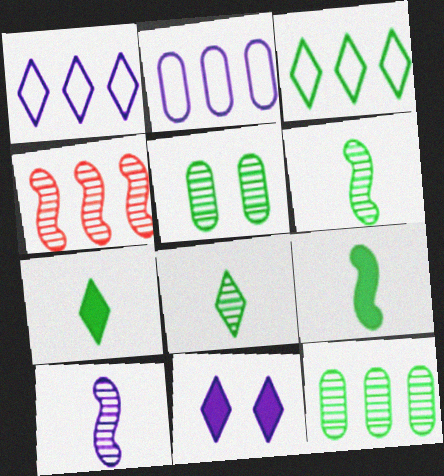[[2, 10, 11], 
[3, 5, 9]]